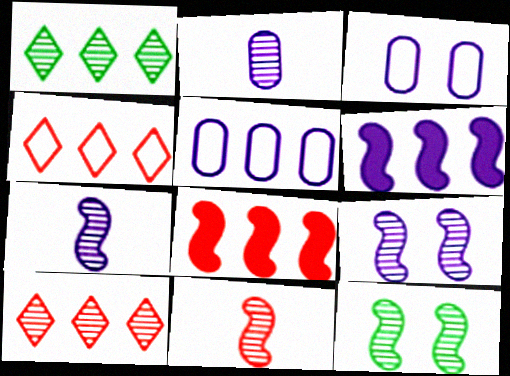[[1, 5, 8], 
[2, 10, 12]]